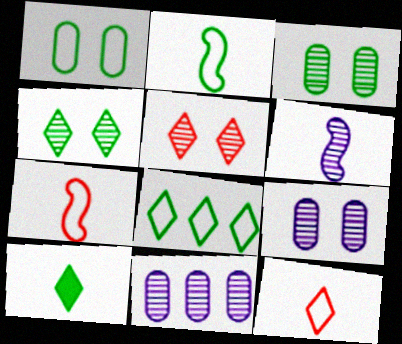[[1, 2, 8], 
[4, 8, 10]]